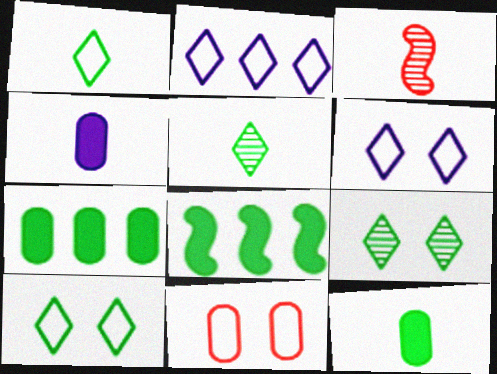[[1, 3, 4], 
[3, 6, 7]]